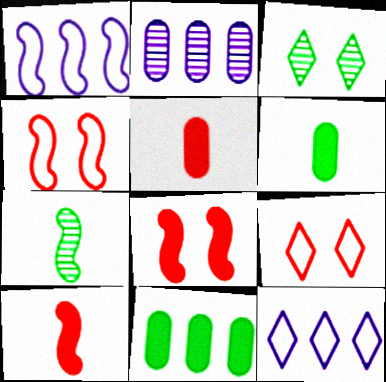[[1, 3, 5], 
[1, 7, 8]]